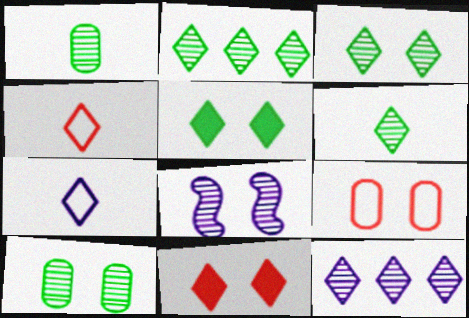[[2, 3, 6], 
[2, 7, 11], 
[4, 5, 12], 
[5, 8, 9]]